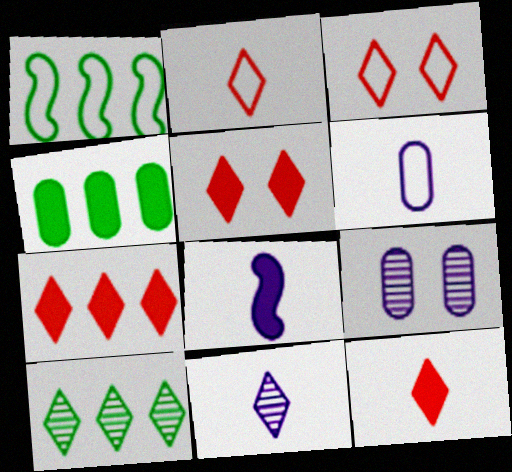[[1, 3, 6], 
[1, 4, 10], 
[1, 9, 12], 
[4, 5, 8], 
[5, 7, 12], 
[6, 8, 11]]